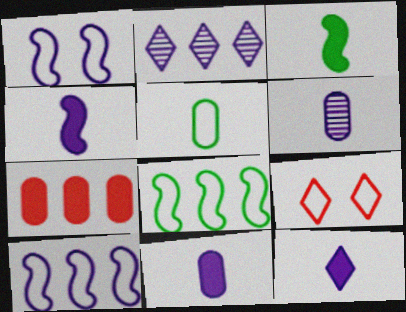[[1, 2, 11], 
[2, 7, 8], 
[4, 11, 12], 
[5, 9, 10]]